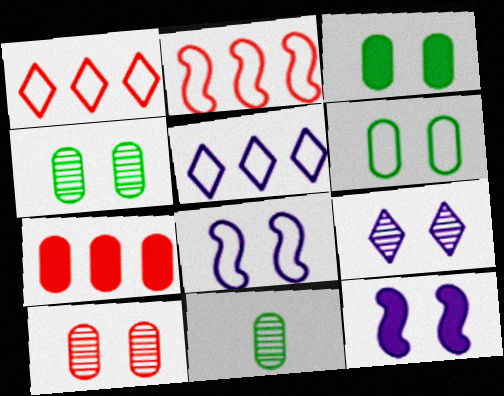[[1, 11, 12], 
[3, 4, 6]]